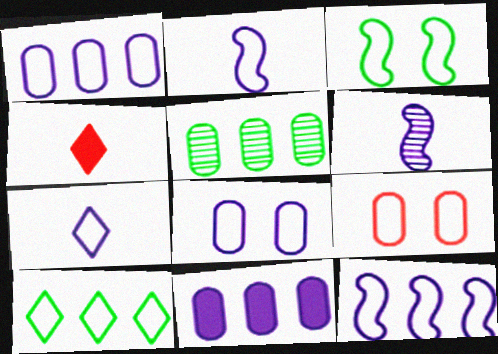[[2, 9, 10], 
[7, 8, 12]]